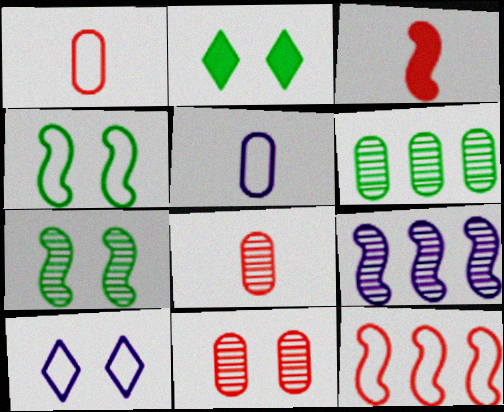[[1, 2, 9], 
[3, 4, 9], 
[3, 6, 10]]